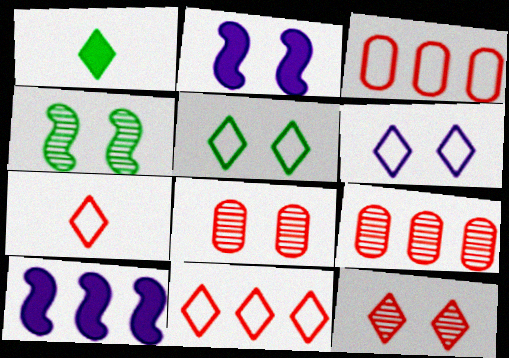[[2, 5, 8]]